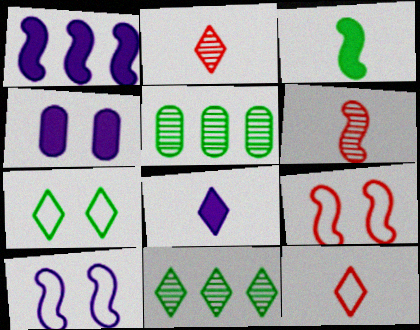[[1, 4, 8], 
[3, 5, 7], 
[5, 8, 9]]